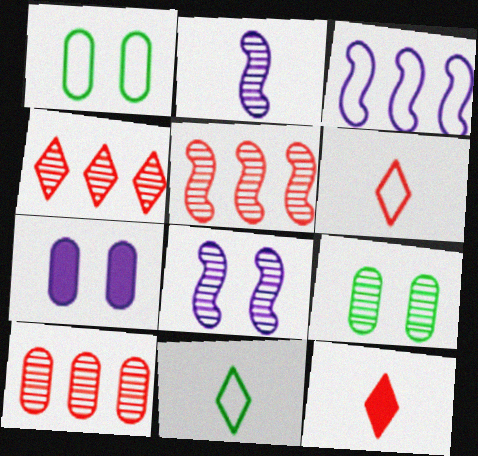[[1, 3, 6], 
[2, 4, 9], 
[3, 9, 12], 
[4, 5, 10], 
[5, 7, 11]]